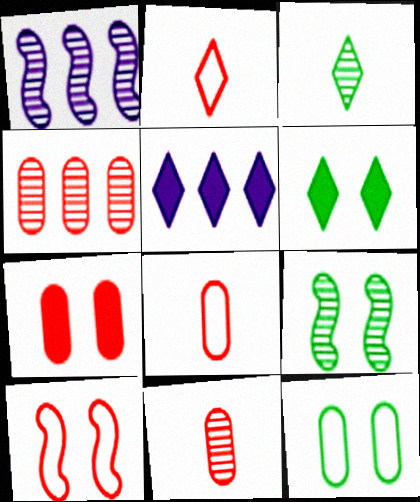[[1, 6, 8], 
[4, 7, 8], 
[5, 8, 9], 
[6, 9, 12]]